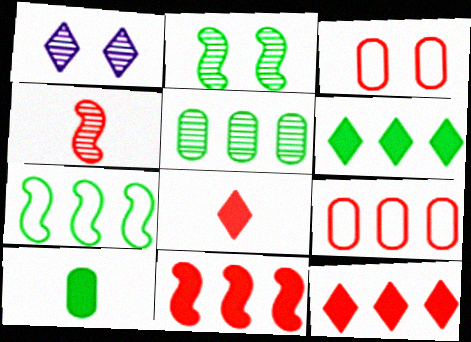[[1, 4, 5], 
[3, 4, 12], 
[5, 6, 7]]